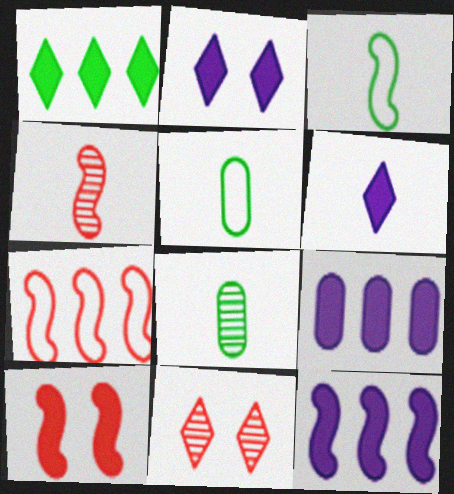[[2, 7, 8], 
[3, 9, 11], 
[4, 5, 6], 
[4, 7, 10], 
[5, 11, 12]]